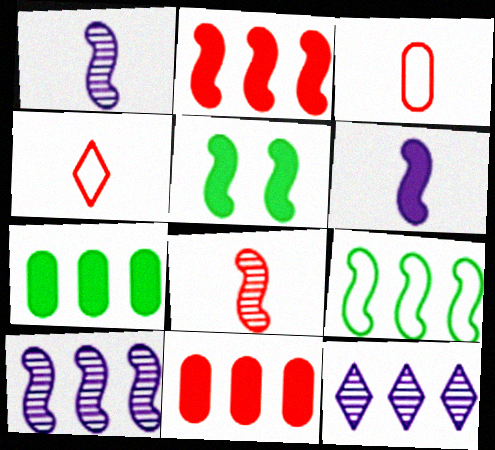[[2, 5, 6], 
[2, 9, 10], 
[3, 5, 12], 
[9, 11, 12]]